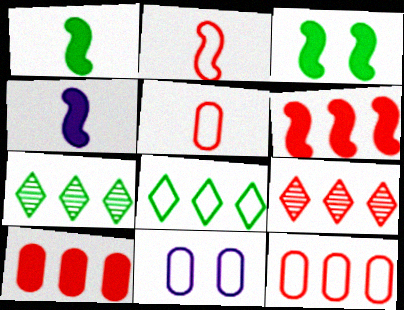[[1, 9, 11], 
[2, 8, 11], 
[3, 4, 6], 
[6, 9, 12]]